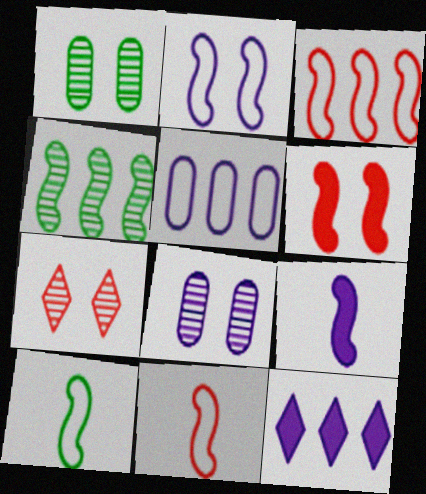[[1, 11, 12], 
[2, 3, 10]]